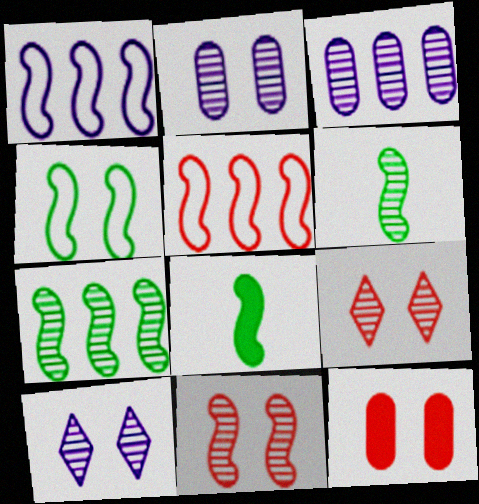[[1, 8, 11], 
[3, 6, 9], 
[4, 7, 8], 
[4, 10, 12]]